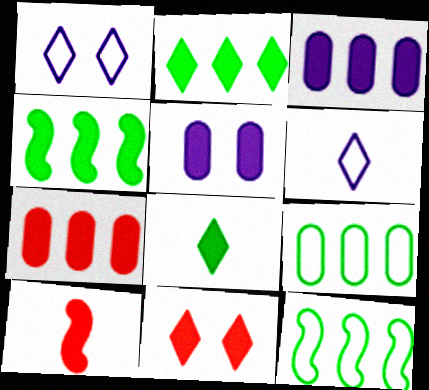[[2, 5, 10], 
[7, 10, 11]]